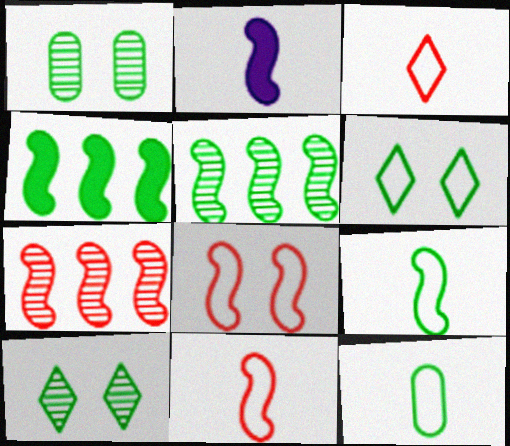[[2, 5, 8], 
[4, 10, 12]]